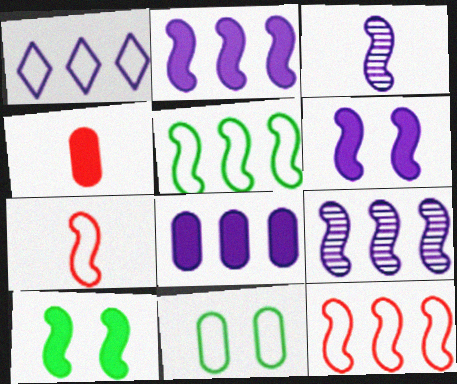[[1, 7, 11], 
[1, 8, 9], 
[3, 10, 12], 
[7, 9, 10]]